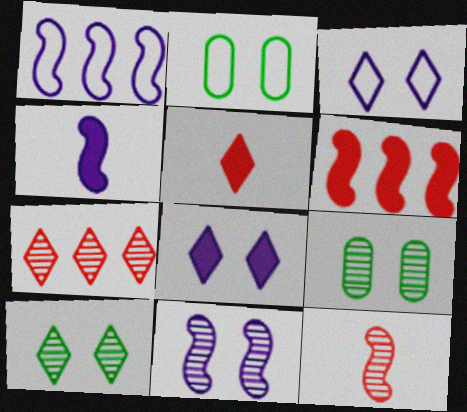[[1, 4, 11], 
[1, 5, 9], 
[2, 4, 7]]